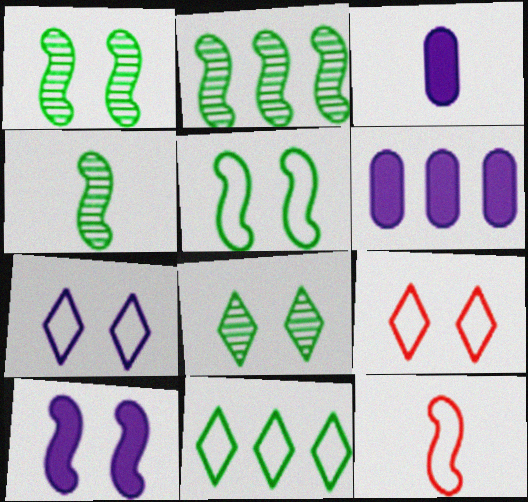[[1, 2, 4], 
[2, 3, 9], 
[2, 10, 12], 
[4, 6, 9], 
[6, 8, 12]]